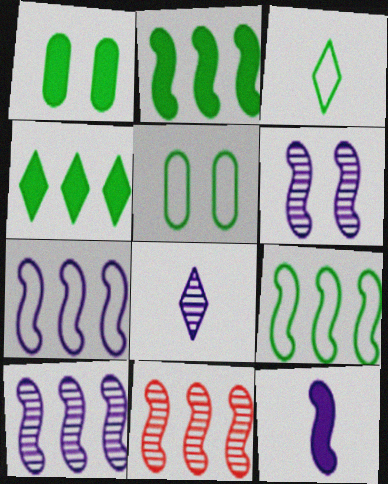[[2, 7, 11], 
[3, 5, 9], 
[6, 7, 12]]